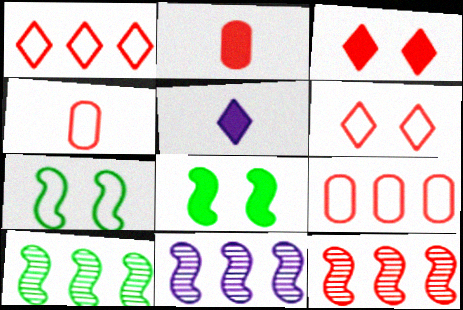[[2, 6, 12], 
[3, 4, 12], 
[10, 11, 12]]